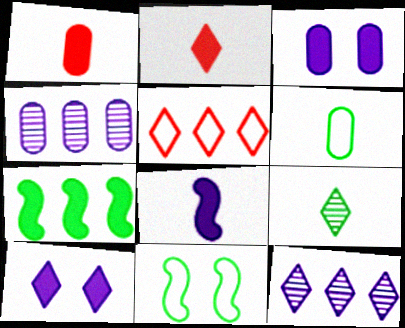[[1, 7, 10], 
[1, 11, 12], 
[2, 3, 7], 
[2, 4, 11], 
[4, 5, 7], 
[5, 9, 10]]